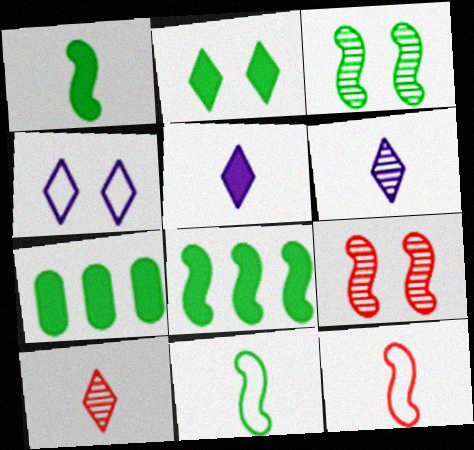[[1, 2, 7], 
[3, 8, 11]]